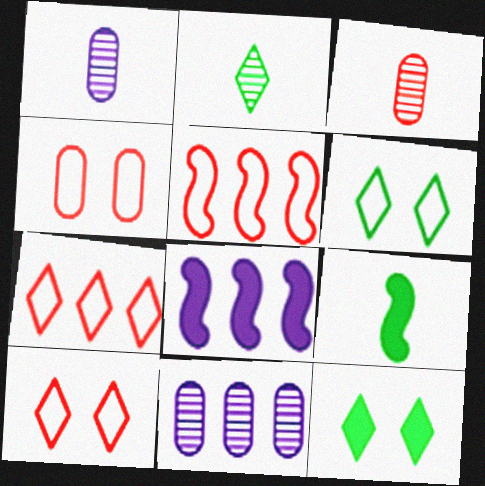[[1, 5, 12], 
[2, 4, 8], 
[3, 6, 8], 
[9, 10, 11]]